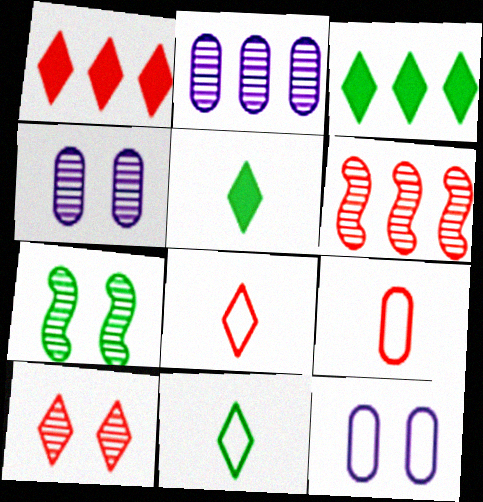[[1, 8, 10], 
[4, 7, 10], 
[5, 6, 12]]